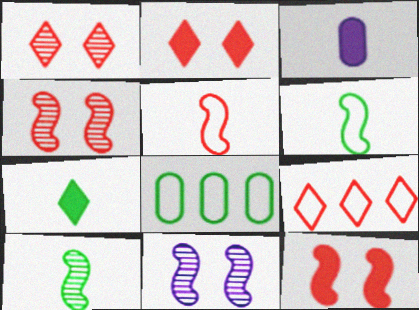[]